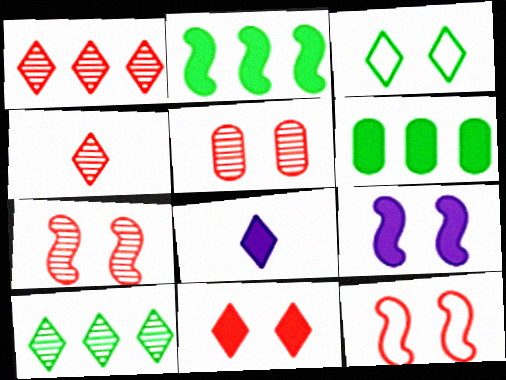[[1, 3, 8], 
[3, 5, 9], 
[5, 11, 12]]